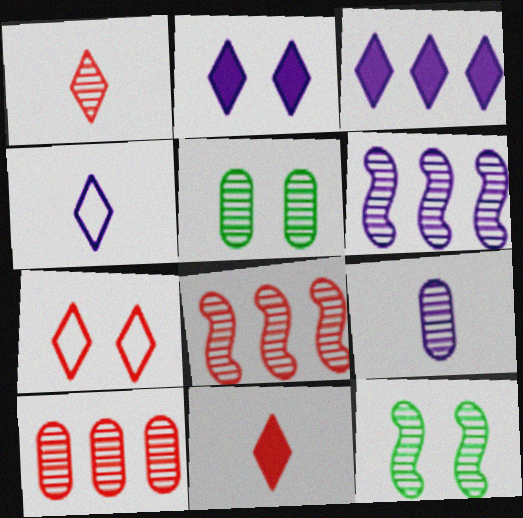[[1, 5, 6], 
[5, 9, 10]]